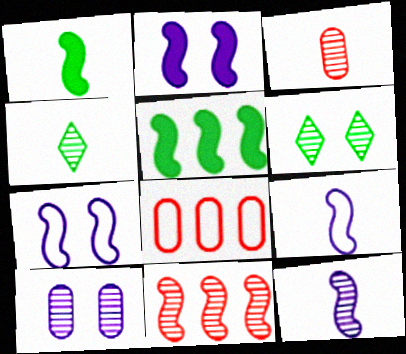[[1, 7, 11], 
[2, 4, 8], 
[3, 4, 12], 
[4, 10, 11]]